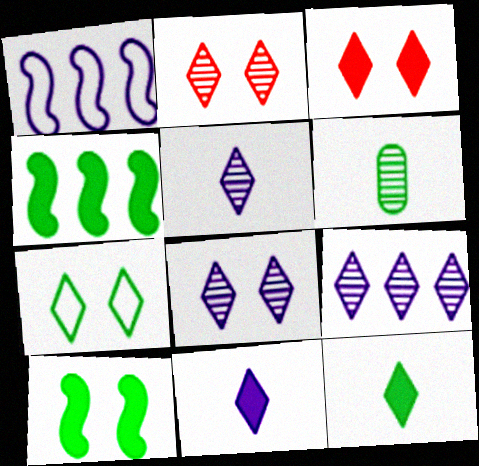[[1, 3, 6], 
[3, 7, 8], 
[4, 6, 7], 
[5, 8, 9]]